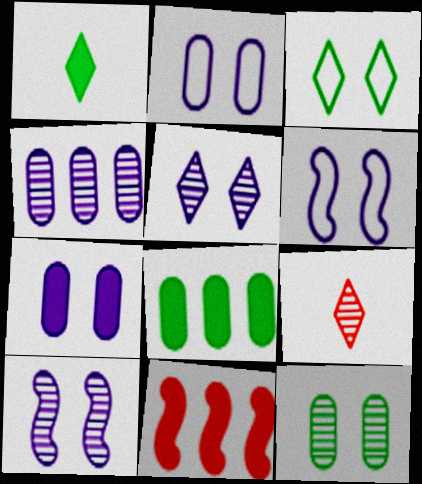[[1, 7, 11], 
[5, 6, 7], 
[6, 8, 9]]